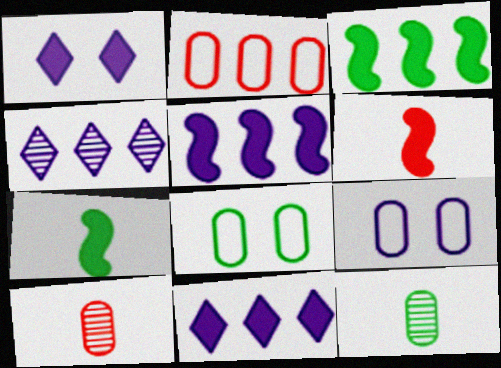[[2, 3, 4], 
[4, 6, 8]]